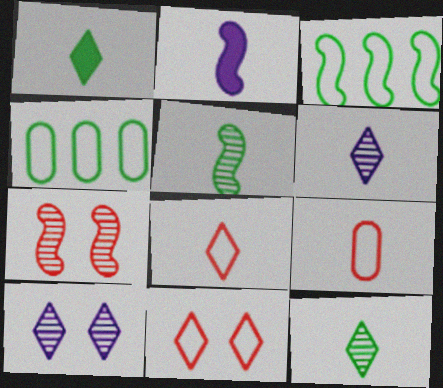[[1, 6, 8], 
[2, 3, 7], 
[2, 9, 12]]